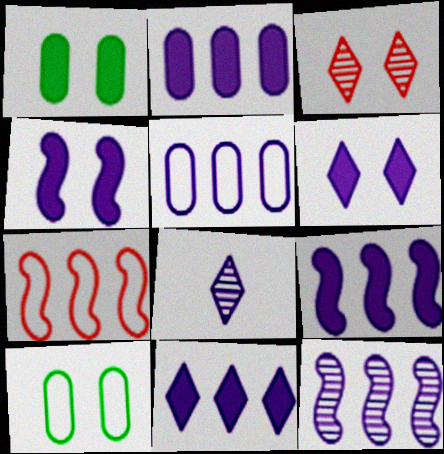[[1, 7, 8], 
[2, 9, 11], 
[3, 4, 10], 
[4, 5, 8], 
[5, 11, 12]]